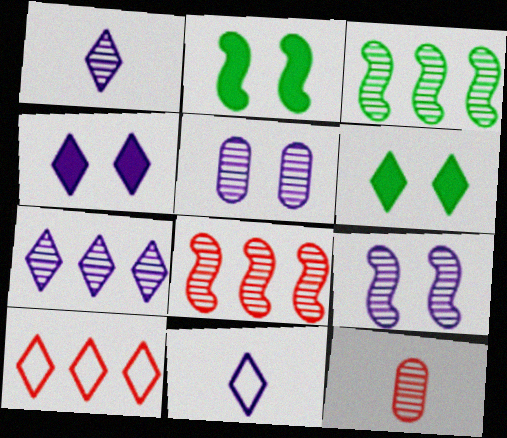[[1, 6, 10], 
[4, 7, 11]]